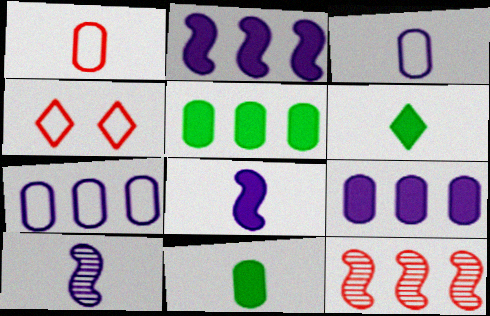[[1, 6, 10], 
[4, 5, 10]]